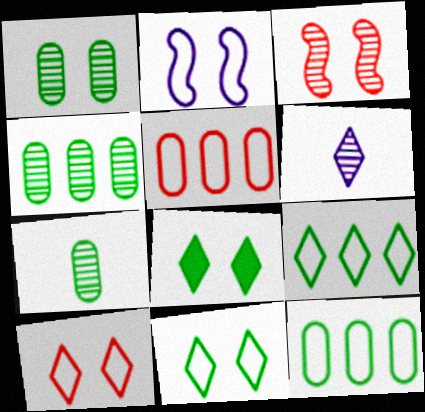[[1, 4, 7], 
[3, 4, 6]]